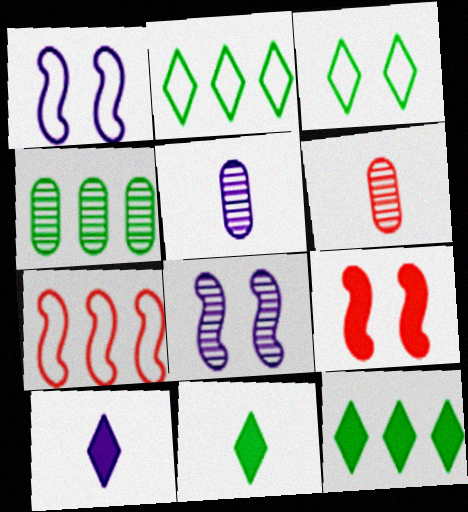[[1, 6, 12], 
[2, 5, 9]]